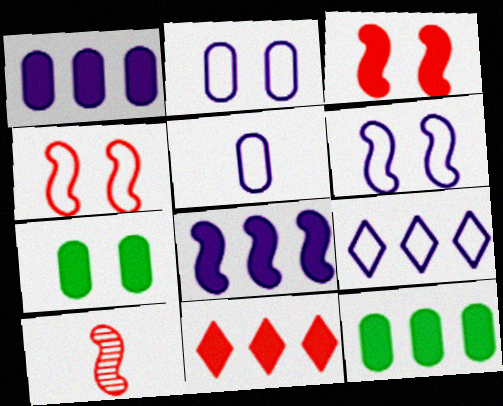[[5, 6, 9], 
[7, 9, 10], 
[8, 11, 12]]